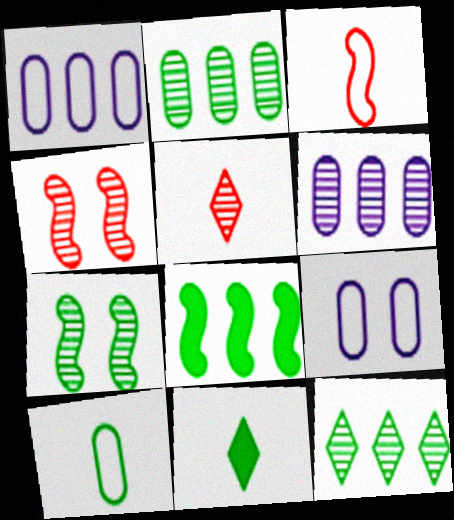[[1, 4, 11], 
[5, 6, 7], 
[5, 8, 9]]